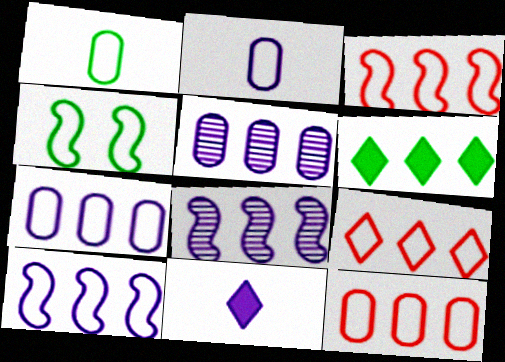[[2, 4, 9], 
[3, 5, 6], 
[3, 9, 12], 
[6, 8, 12]]